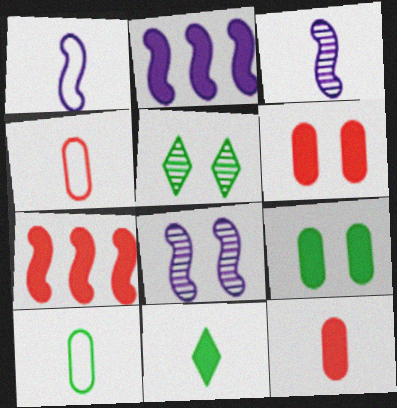[[1, 2, 8], 
[2, 4, 5], 
[2, 6, 11], 
[3, 4, 11]]